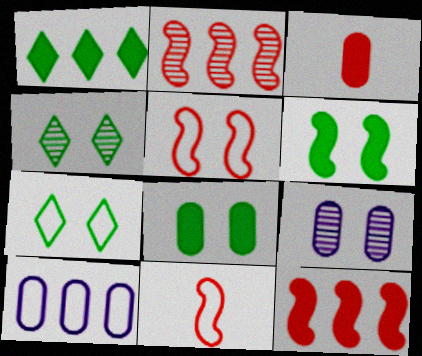[[1, 2, 10], 
[1, 9, 11], 
[7, 10, 11]]